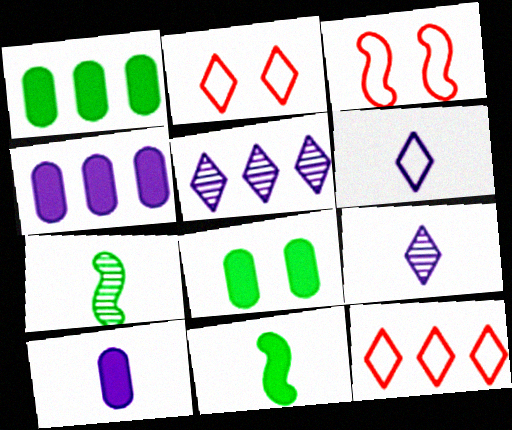[[1, 3, 9], 
[2, 4, 7]]